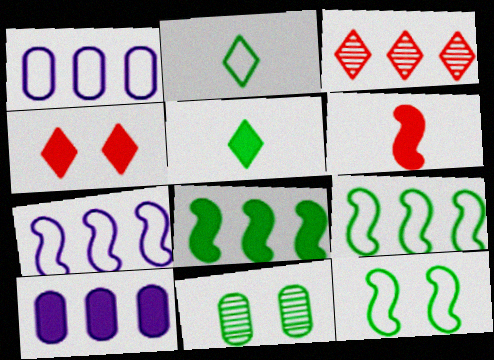[[1, 3, 8], 
[2, 8, 11], 
[3, 9, 10], 
[5, 9, 11]]